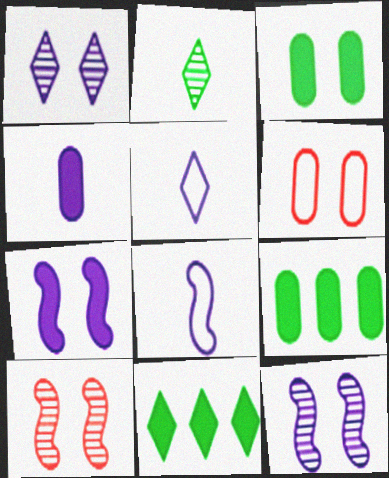[[5, 9, 10]]